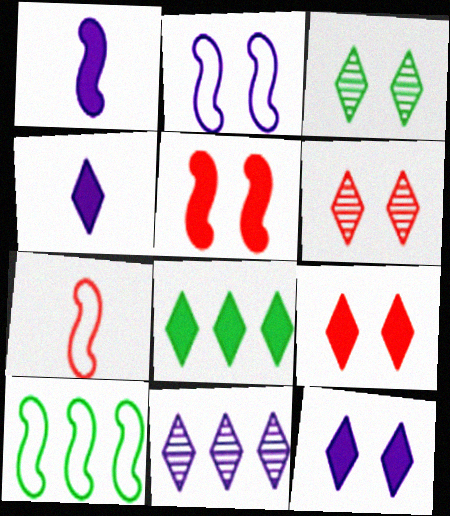[[2, 7, 10], 
[4, 8, 9]]